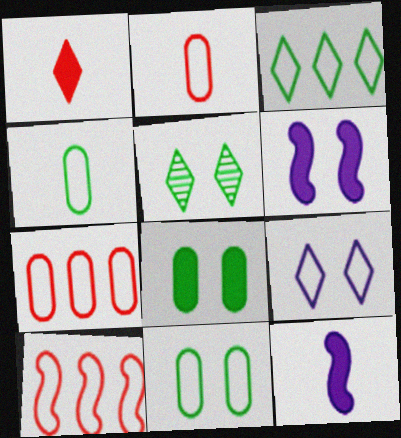[[4, 9, 10], 
[5, 7, 12]]